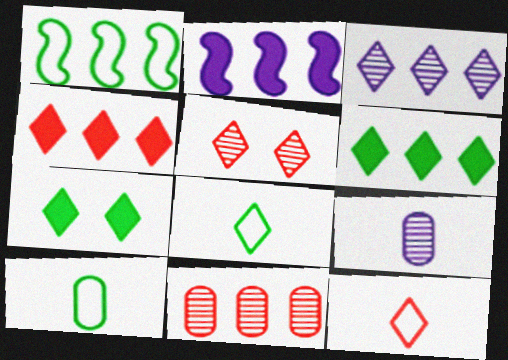[[2, 5, 10], 
[3, 7, 12], 
[4, 5, 12]]